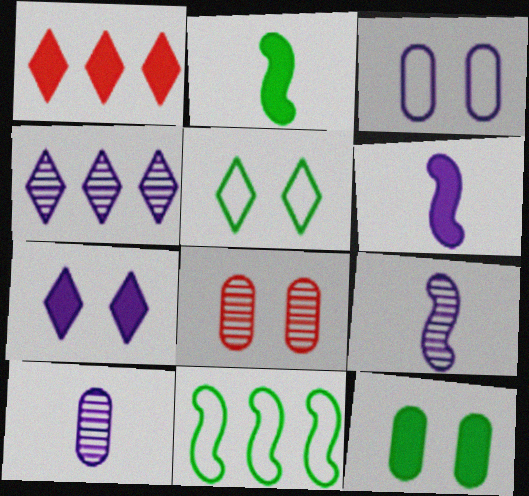[[1, 6, 12], 
[3, 4, 6], 
[3, 8, 12]]